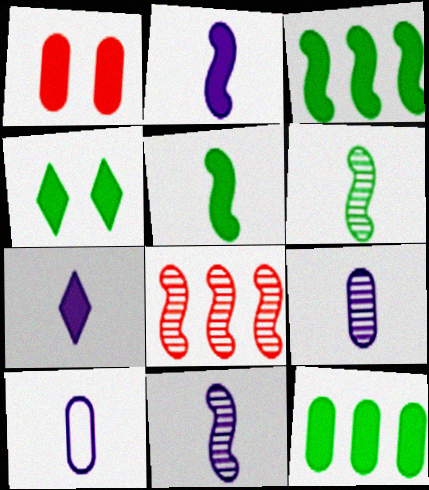[[1, 3, 7], 
[4, 5, 12], 
[4, 8, 10], 
[7, 10, 11]]